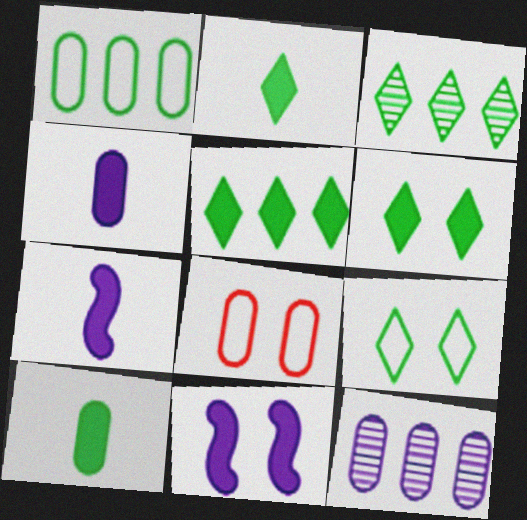[[2, 3, 9], 
[2, 5, 6], 
[3, 7, 8], 
[8, 10, 12]]